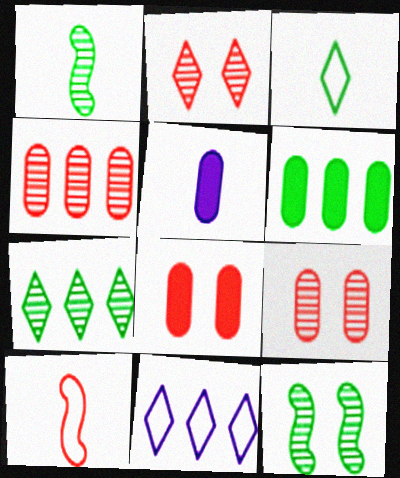[[1, 8, 11], 
[3, 6, 12], 
[5, 6, 8]]